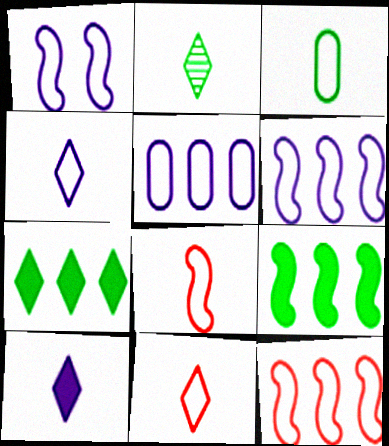[[1, 4, 5], 
[2, 10, 11], 
[3, 4, 8]]